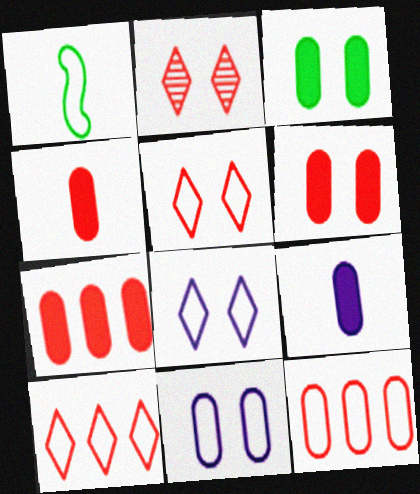[[1, 8, 12], 
[1, 10, 11], 
[3, 7, 9], 
[4, 6, 7]]